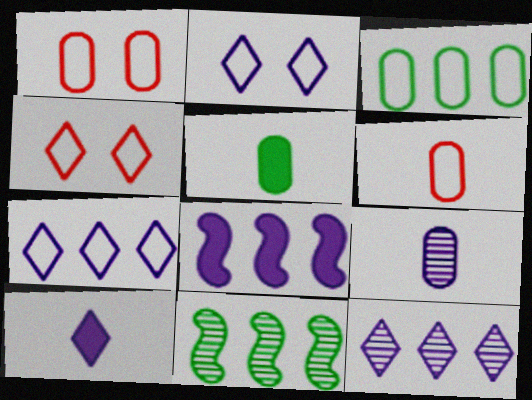[[1, 10, 11], 
[2, 8, 9], 
[2, 10, 12], 
[5, 6, 9]]